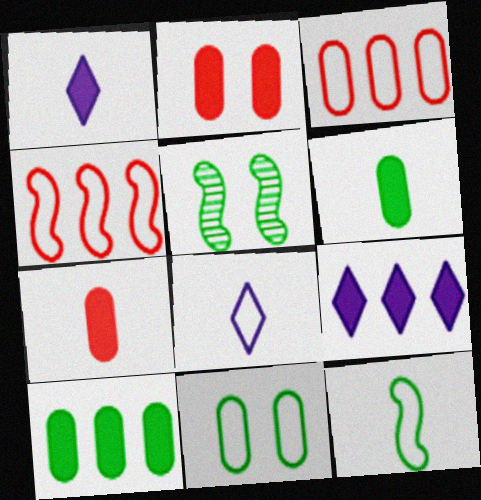[[1, 3, 5], 
[4, 8, 11]]